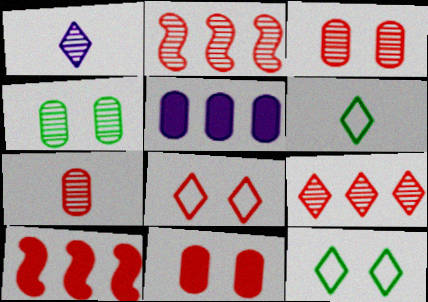[[1, 2, 4], 
[7, 8, 10]]